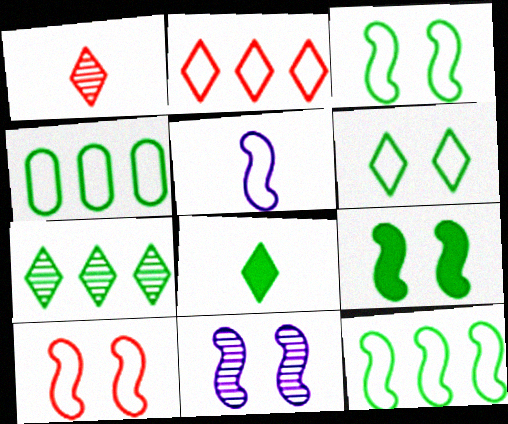[[5, 10, 12], 
[6, 7, 8], 
[9, 10, 11]]